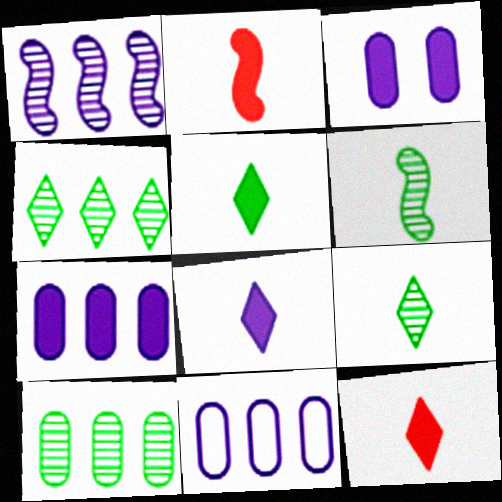[[5, 8, 12]]